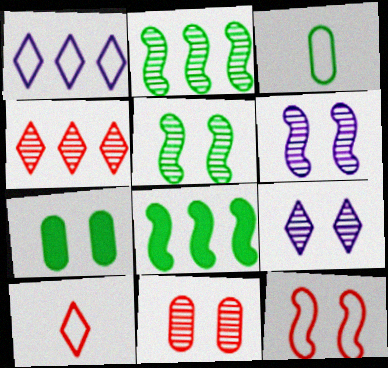[[1, 3, 12], 
[5, 9, 11], 
[7, 9, 12]]